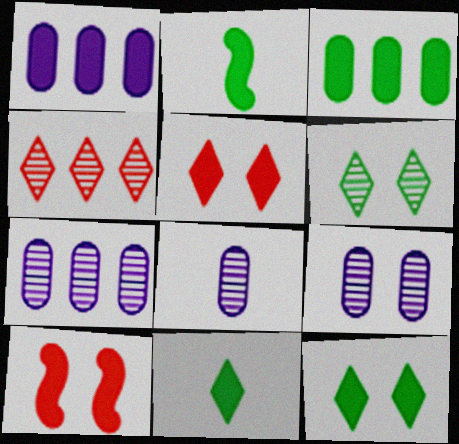[[1, 2, 5], 
[1, 10, 11], 
[2, 3, 12], 
[7, 8, 9]]